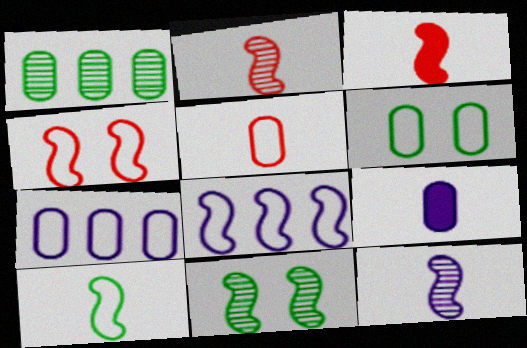[[3, 8, 11], 
[3, 10, 12], 
[4, 8, 10], 
[5, 6, 7]]